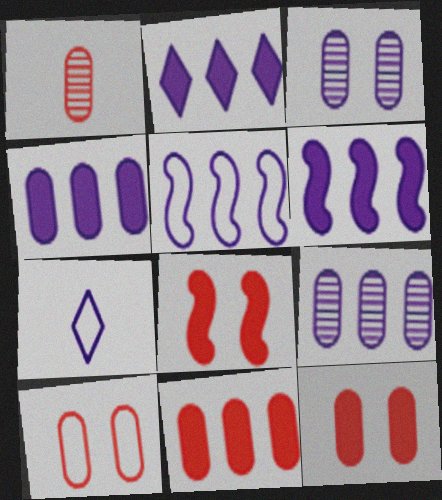[[1, 10, 11], 
[2, 4, 6], 
[2, 5, 9], 
[3, 6, 7]]